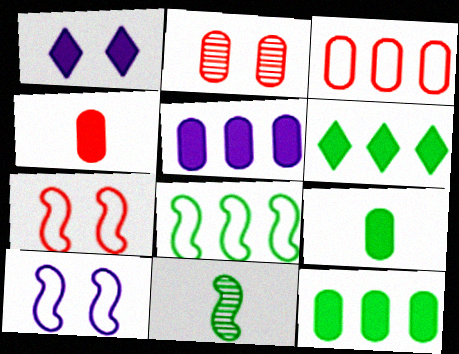[[1, 3, 11], 
[2, 3, 4]]